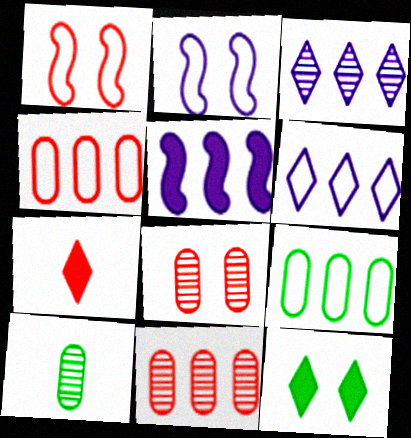[[1, 7, 11], 
[2, 8, 12]]